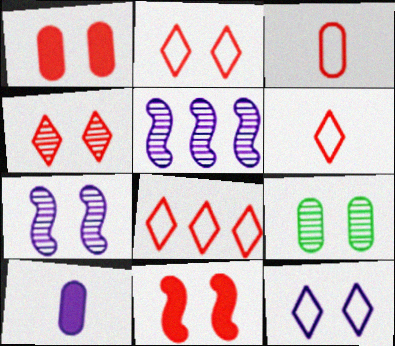[[2, 6, 8], 
[4, 7, 9], 
[5, 10, 12], 
[9, 11, 12]]